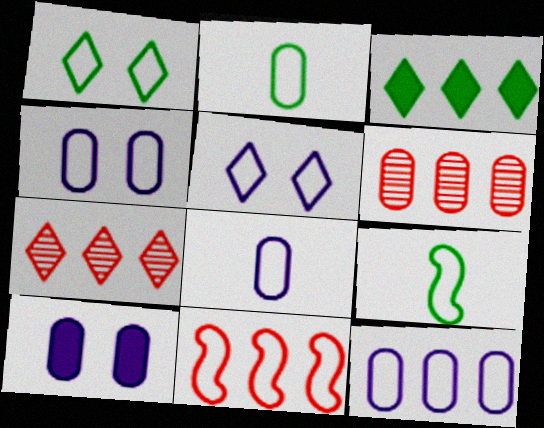[[1, 8, 11], 
[2, 5, 11], 
[2, 6, 10], 
[4, 8, 12], 
[7, 9, 10]]